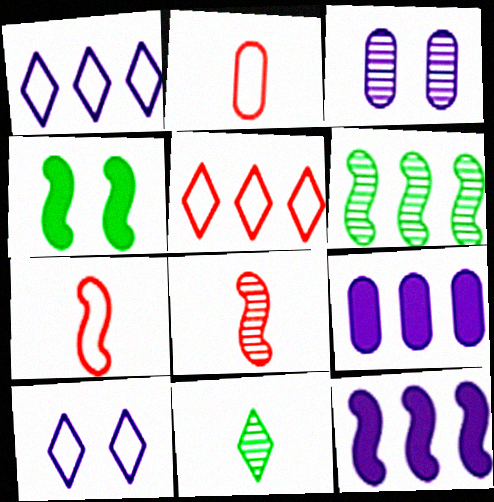[[5, 6, 9]]